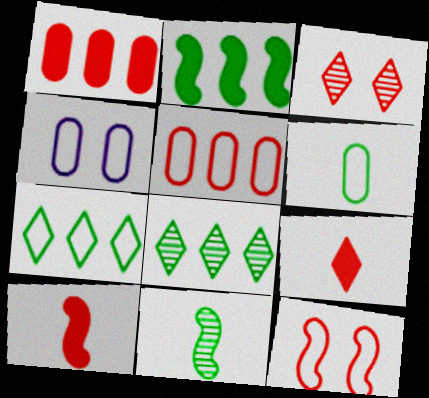[[3, 5, 10], 
[4, 5, 6], 
[4, 8, 10]]